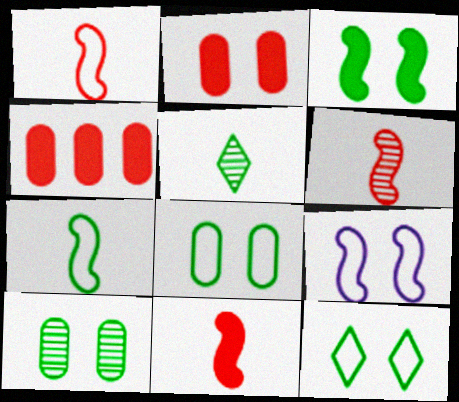[[1, 6, 11], 
[3, 10, 12], 
[4, 5, 9]]